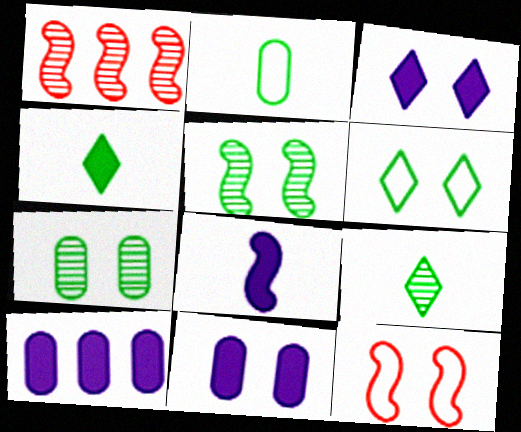[[1, 2, 3], 
[3, 7, 12], 
[3, 8, 10], 
[9, 10, 12]]